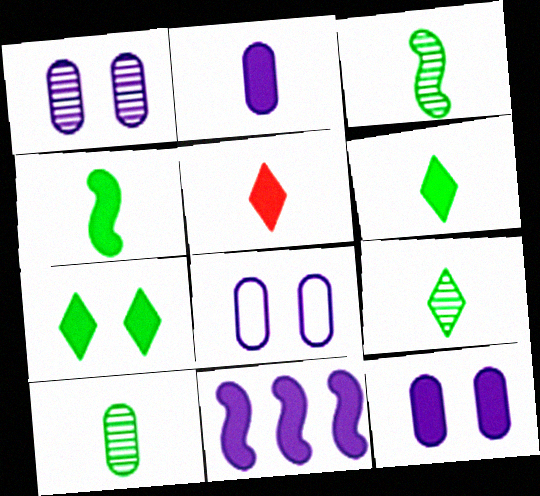[[1, 8, 12], 
[2, 4, 5], 
[3, 9, 10]]